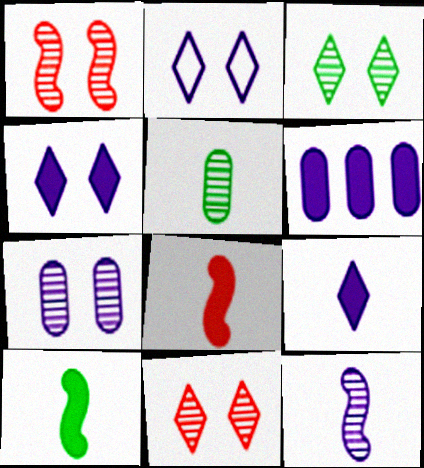[[1, 3, 7], 
[2, 6, 12]]